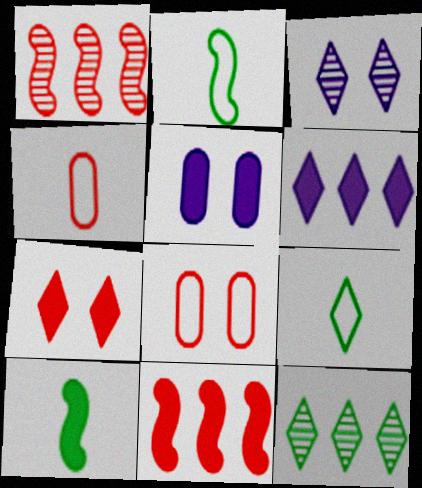[[1, 4, 7], 
[1, 5, 9]]